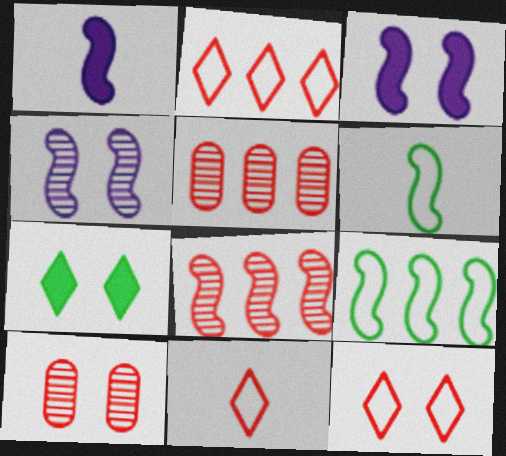[[2, 11, 12], 
[3, 6, 8]]